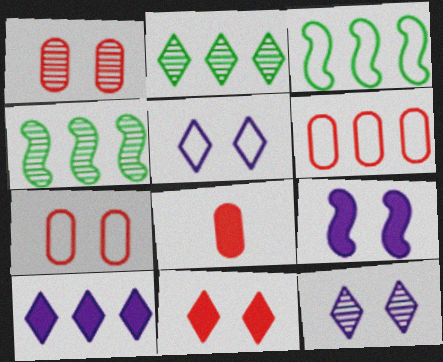[[1, 6, 8], 
[3, 8, 12], 
[4, 5, 8], 
[4, 6, 10]]